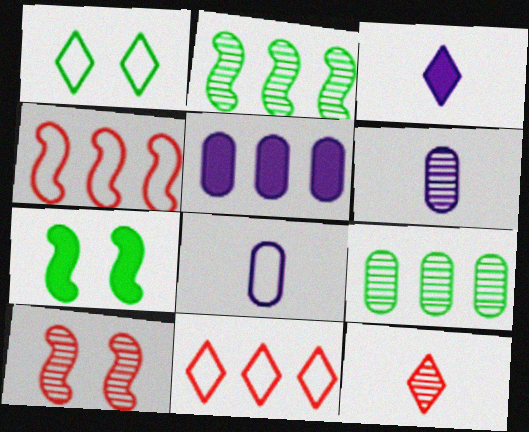[[1, 4, 8], 
[2, 5, 11], 
[6, 7, 11]]